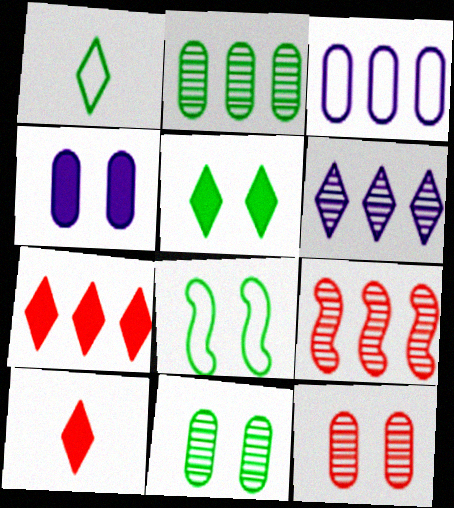[[1, 4, 9], 
[2, 6, 9], 
[5, 8, 11]]